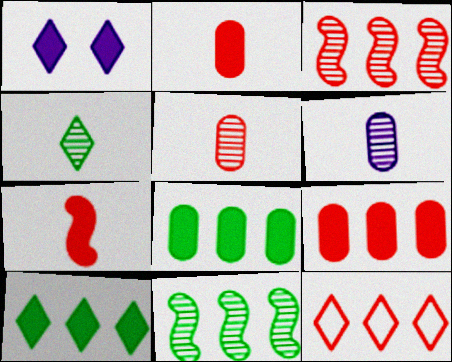[[1, 4, 12], 
[1, 7, 8], 
[3, 9, 12]]